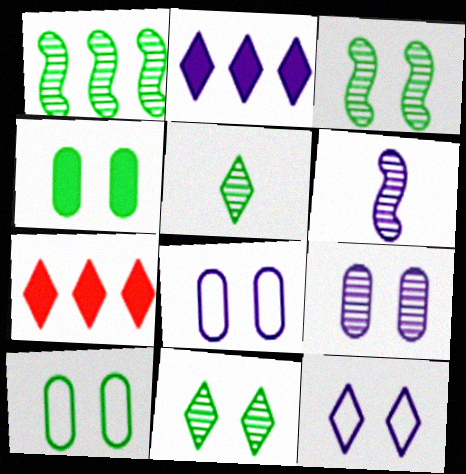[[2, 6, 8], 
[5, 7, 12], 
[6, 7, 10]]